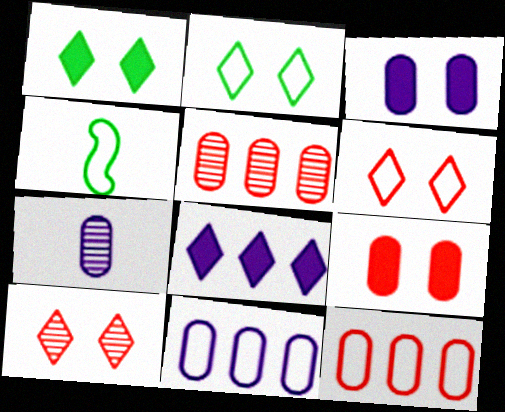[[3, 7, 11], 
[4, 6, 11]]